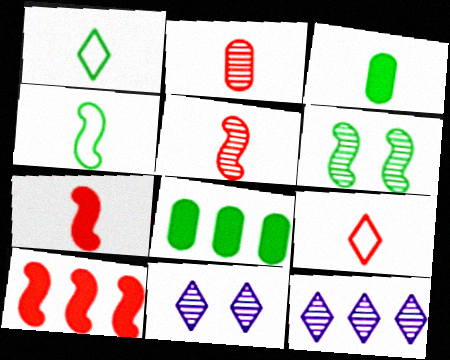[[1, 6, 8], 
[2, 6, 12], 
[2, 7, 9]]